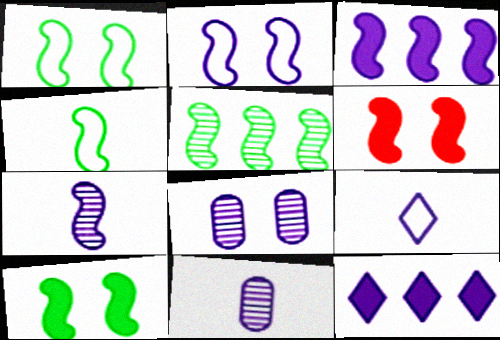[[2, 3, 7], 
[2, 11, 12], 
[3, 8, 9], 
[4, 5, 10]]